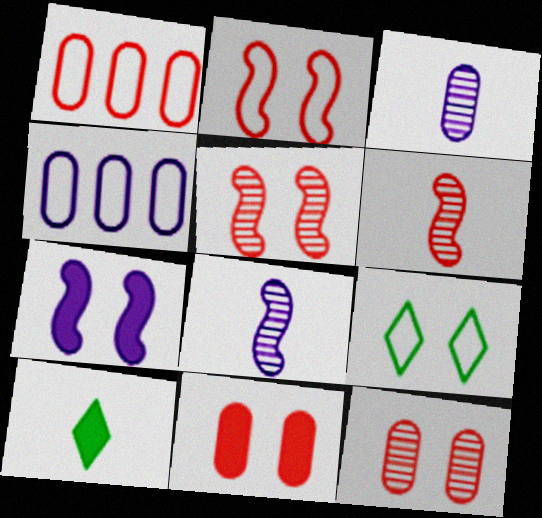[[4, 5, 10], 
[7, 9, 12]]